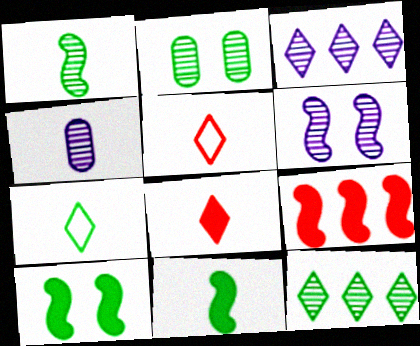[[1, 2, 12], 
[3, 4, 6], 
[4, 5, 11]]